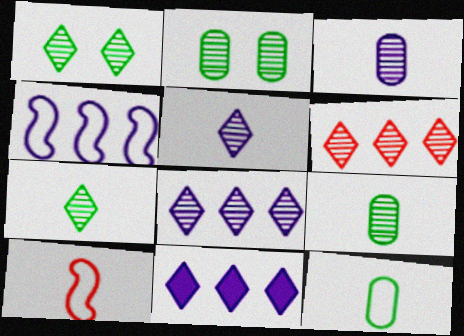[[1, 5, 6], 
[2, 10, 11]]